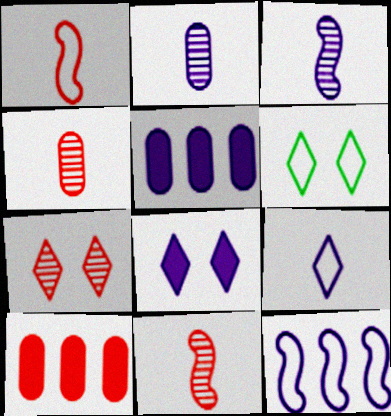[[1, 7, 10], 
[2, 8, 12], 
[3, 6, 10], 
[5, 6, 11], 
[6, 7, 8]]